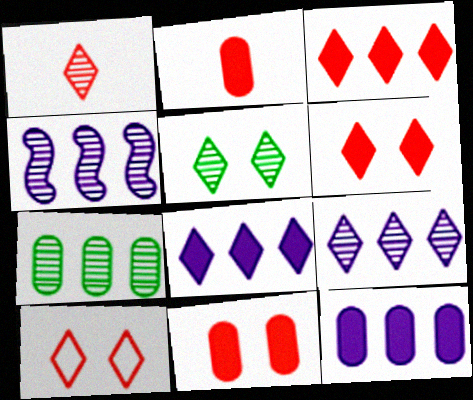[[1, 3, 10], 
[1, 5, 9]]